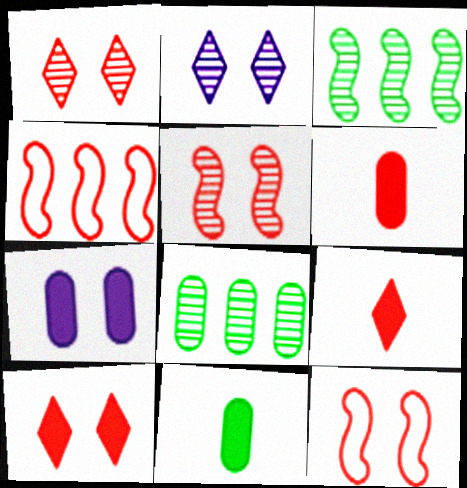[[1, 4, 6], 
[2, 4, 11]]